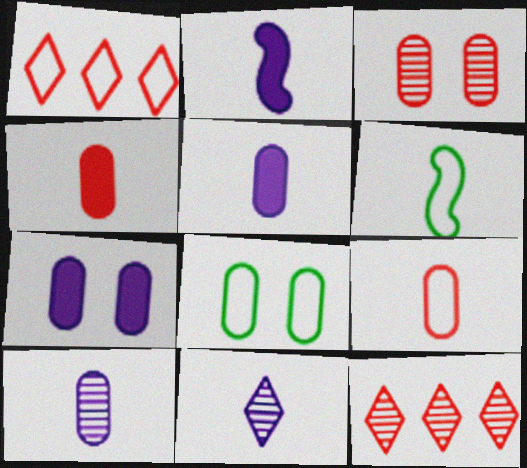[[2, 8, 12], 
[3, 7, 8], 
[4, 6, 11], 
[6, 7, 12]]